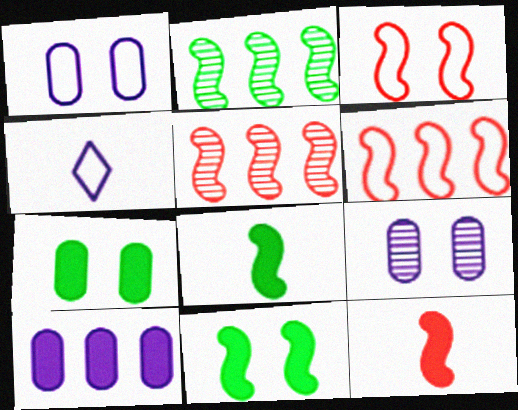[[3, 5, 12], 
[4, 5, 7]]